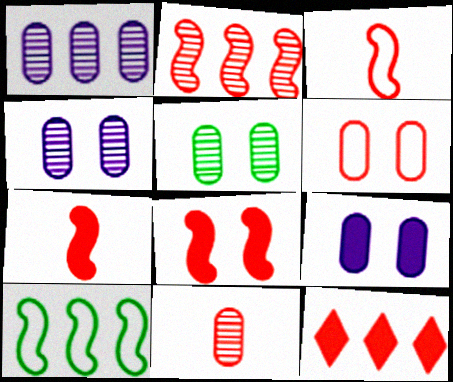[[1, 5, 11], 
[1, 10, 12], 
[2, 3, 8], 
[5, 6, 9]]